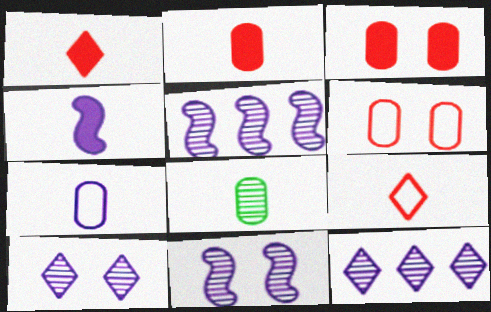[[2, 7, 8], 
[4, 8, 9]]